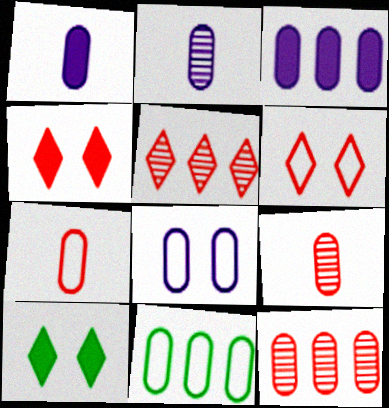[[2, 3, 8], 
[3, 11, 12], 
[7, 8, 11]]